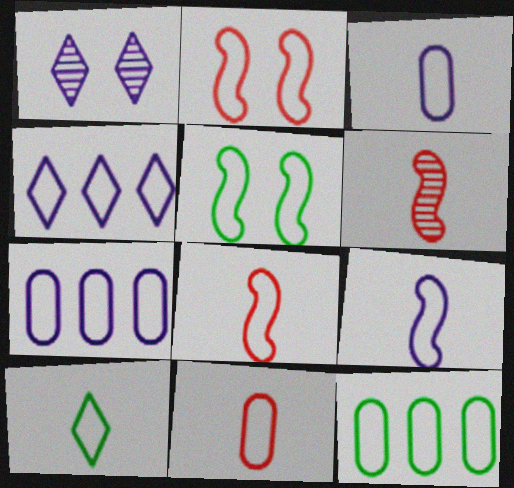[[2, 7, 10], 
[3, 8, 10], 
[4, 5, 11], 
[5, 10, 12], 
[9, 10, 11]]